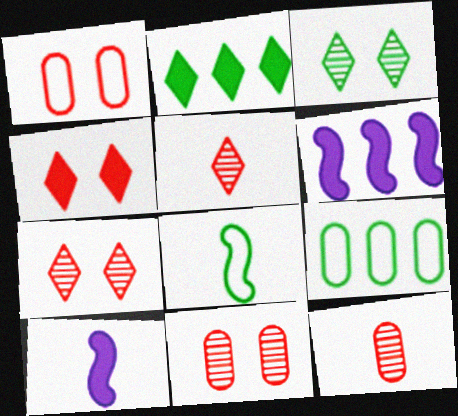[[7, 9, 10]]